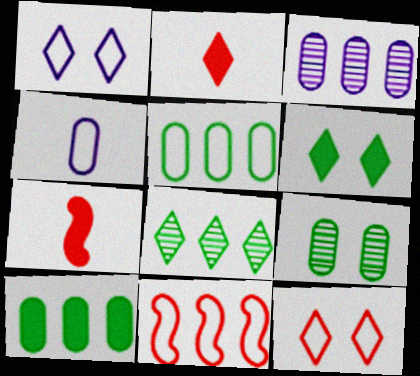[[1, 2, 8]]